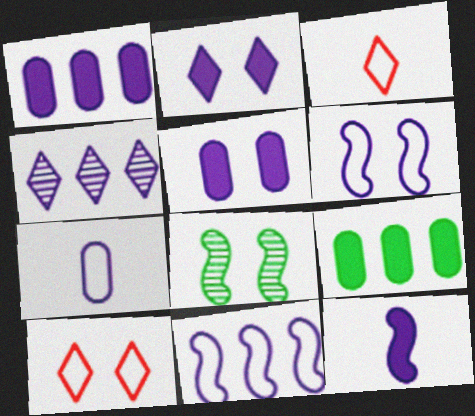[[1, 2, 12], 
[1, 3, 8], 
[1, 4, 11], 
[5, 8, 10]]